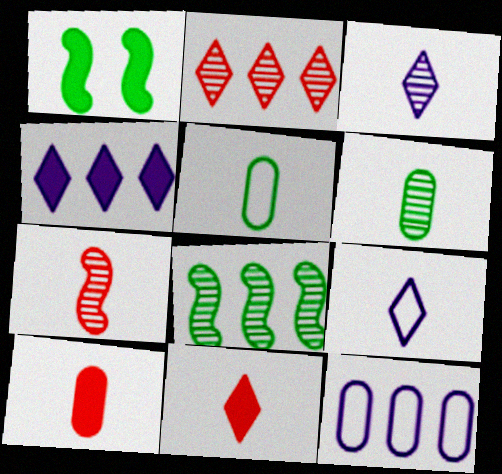[[1, 4, 10], 
[3, 6, 7]]